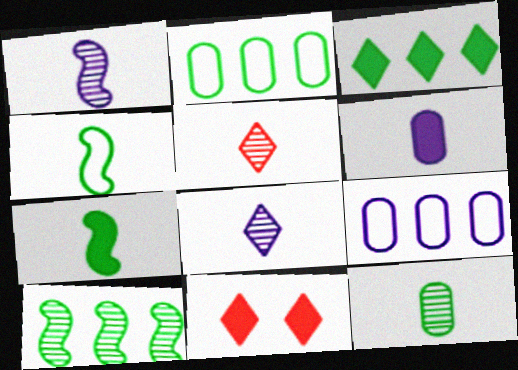[[1, 2, 11], 
[1, 5, 12], 
[2, 3, 10], 
[4, 5, 6]]